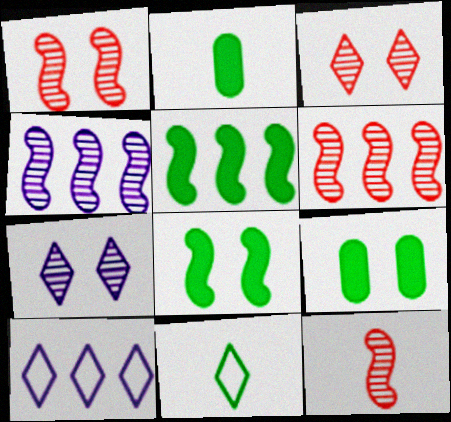[[1, 2, 10], 
[1, 6, 12], 
[9, 10, 12]]